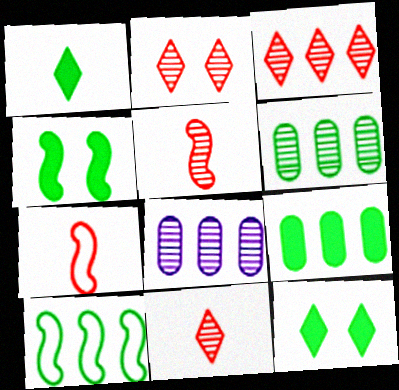[[1, 4, 9], 
[2, 3, 11], 
[7, 8, 12]]